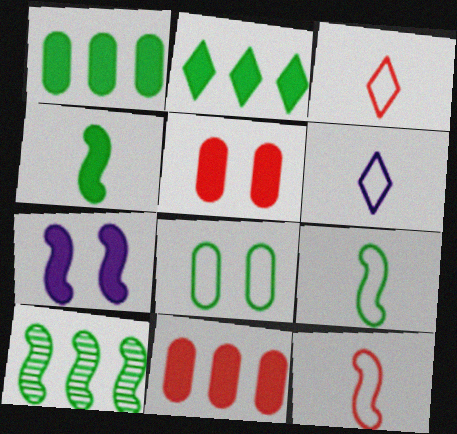[[5, 6, 10], 
[7, 10, 12]]